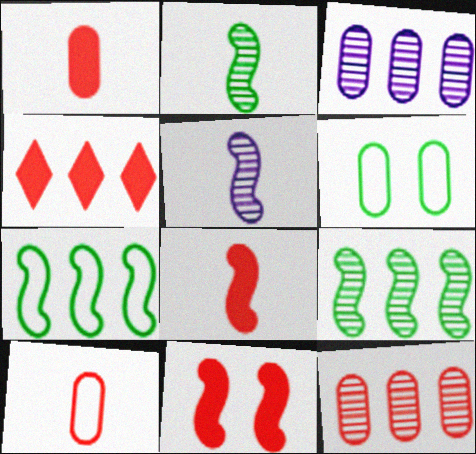[[1, 3, 6], 
[1, 4, 11], 
[3, 4, 7], 
[4, 5, 6], 
[5, 7, 11]]